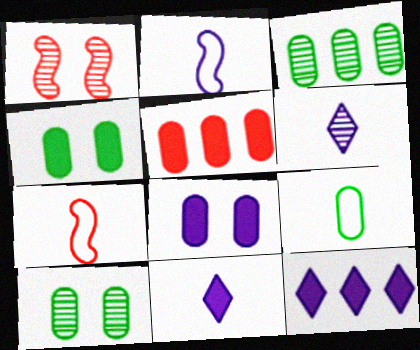[[1, 3, 6], 
[1, 9, 12], 
[3, 4, 9], 
[7, 10, 12]]